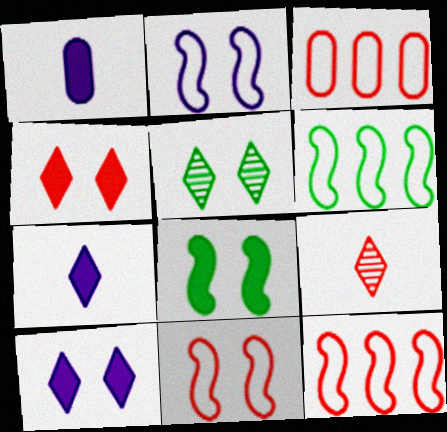[[1, 5, 12]]